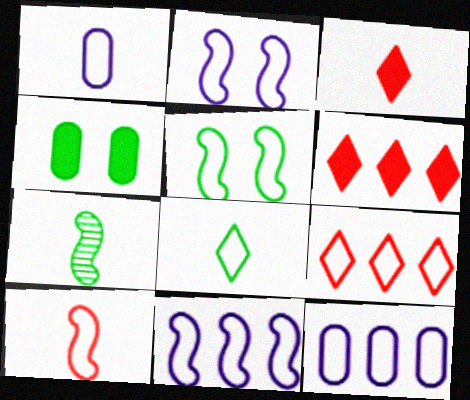[[1, 3, 7], 
[1, 5, 9], 
[1, 8, 10], 
[5, 10, 11]]